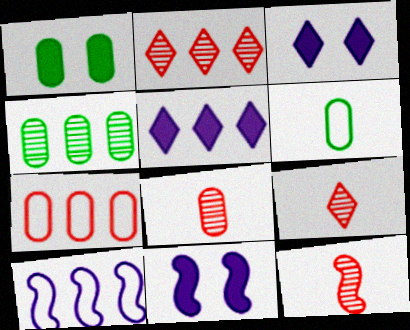[[1, 4, 6], 
[1, 9, 10], 
[2, 6, 11], 
[8, 9, 12]]